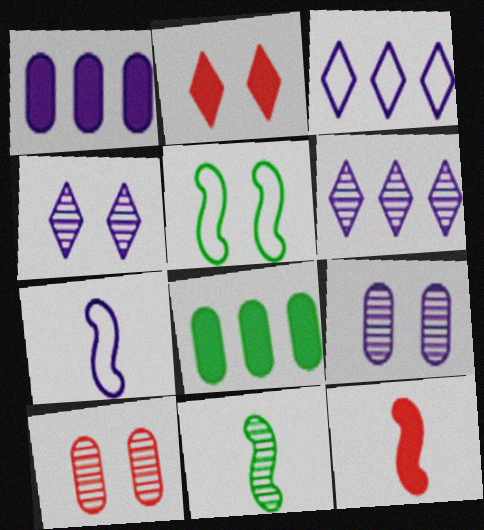[[1, 4, 7], 
[2, 5, 9], 
[6, 10, 11], 
[7, 11, 12]]